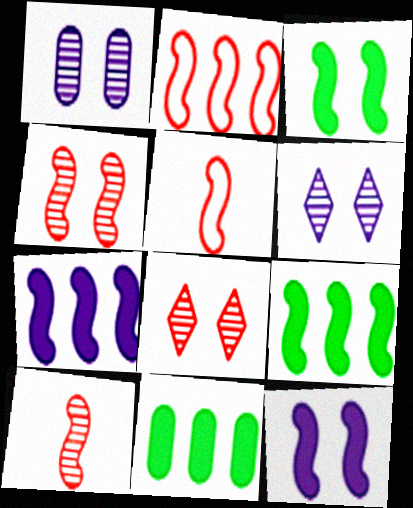[[5, 6, 11]]